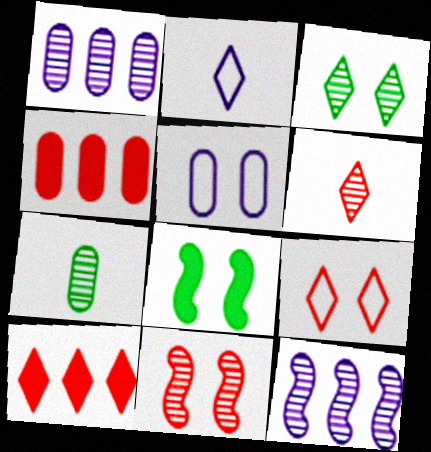[[2, 3, 10], 
[4, 5, 7], 
[6, 9, 10]]